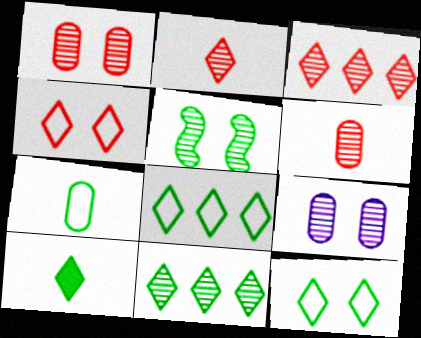[[10, 11, 12]]